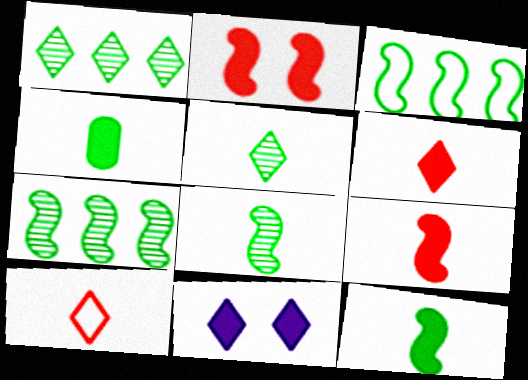[[1, 10, 11]]